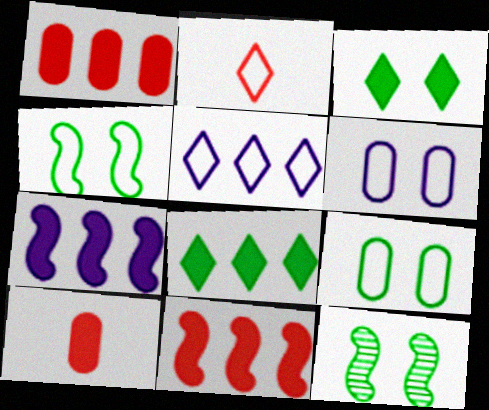[[1, 7, 8], 
[3, 7, 10], 
[3, 9, 12], 
[5, 10, 12]]